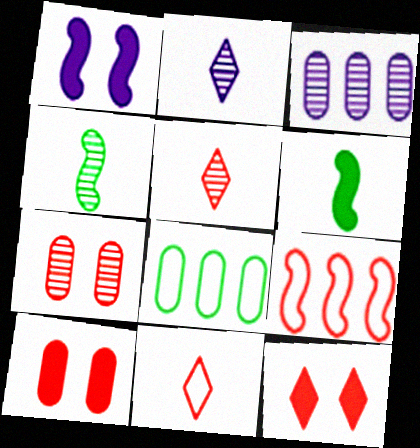[[1, 4, 9], 
[1, 5, 8], 
[5, 9, 10]]